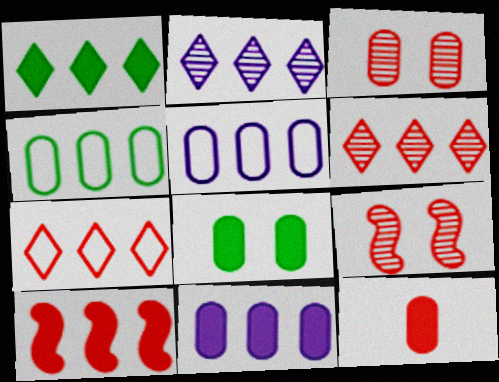[[1, 2, 7], 
[1, 10, 11], 
[2, 4, 10], 
[7, 9, 12], 
[8, 11, 12]]